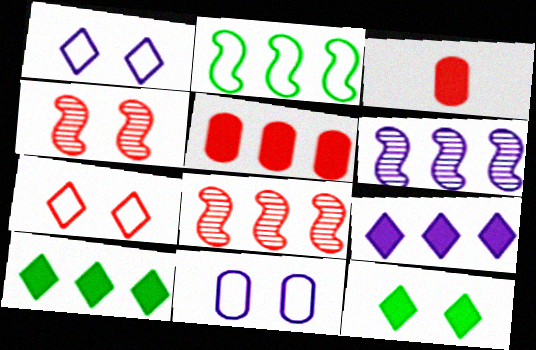[[3, 7, 8], 
[4, 11, 12]]